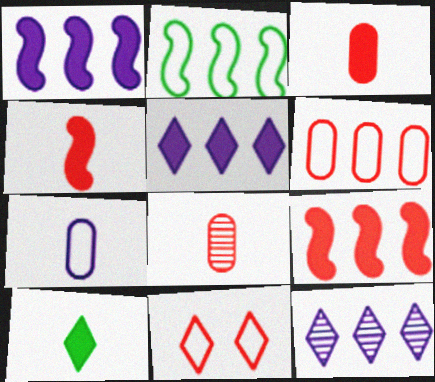[[2, 7, 11], 
[8, 9, 11], 
[10, 11, 12]]